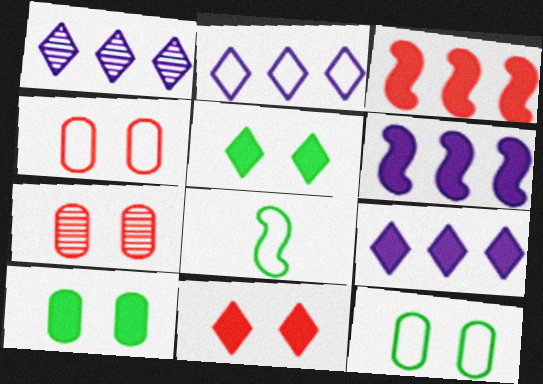[[1, 2, 9], 
[2, 4, 8], 
[7, 8, 9]]